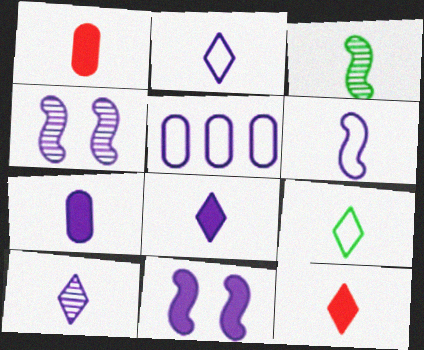[[1, 2, 3], 
[2, 8, 10], 
[4, 5, 8], 
[5, 10, 11], 
[6, 7, 10], 
[9, 10, 12]]